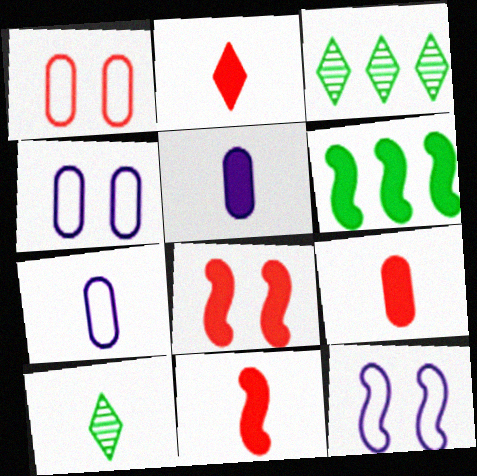[[2, 9, 11], 
[3, 4, 11], 
[3, 7, 8], 
[3, 9, 12], 
[7, 10, 11]]